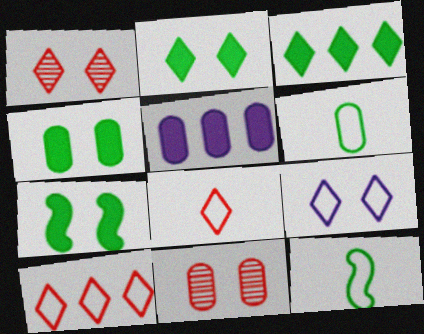[[1, 2, 9], 
[1, 5, 12], 
[2, 4, 7], 
[5, 6, 11], 
[7, 9, 11]]